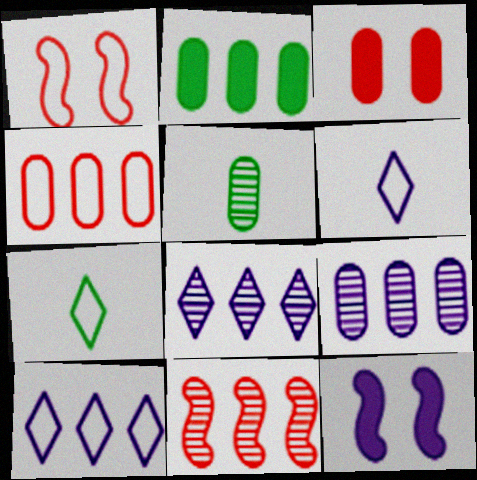[[2, 4, 9], 
[2, 10, 11], 
[6, 9, 12]]